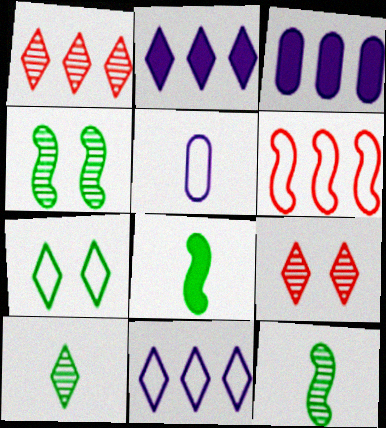[[5, 6, 7]]